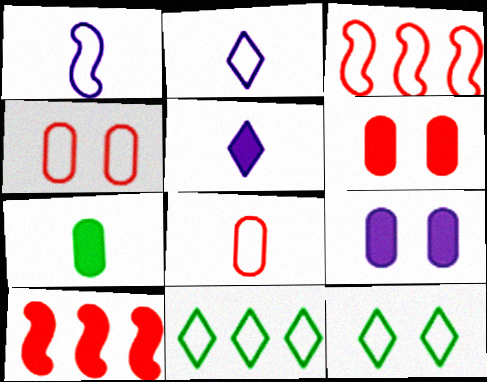[[1, 4, 11]]